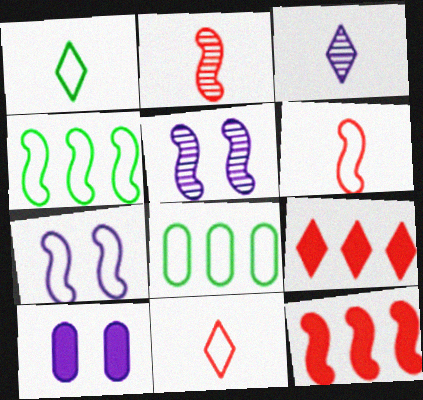[[4, 6, 7], 
[7, 8, 11]]